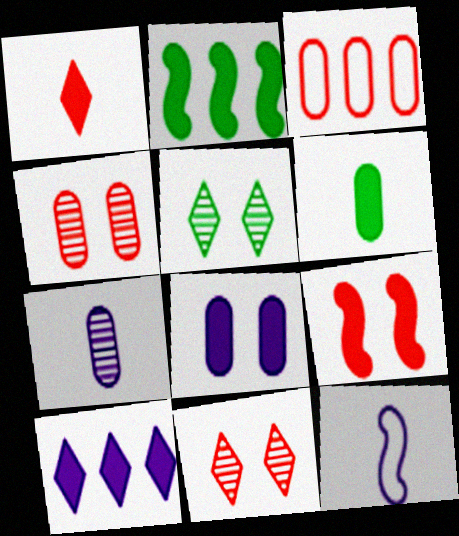[[1, 2, 8], 
[6, 9, 10]]